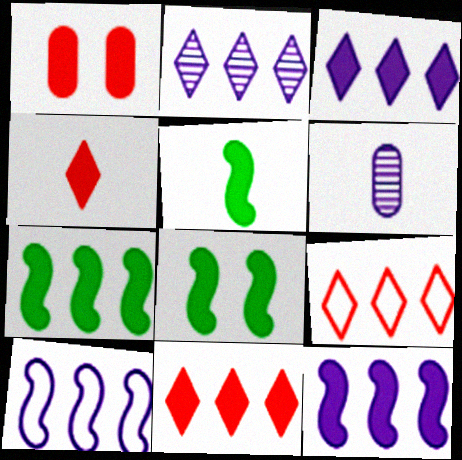[[1, 3, 5], 
[5, 7, 8], 
[6, 8, 9]]